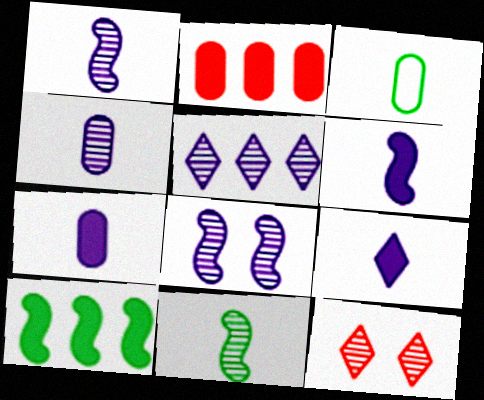[[4, 5, 8], 
[6, 7, 9]]